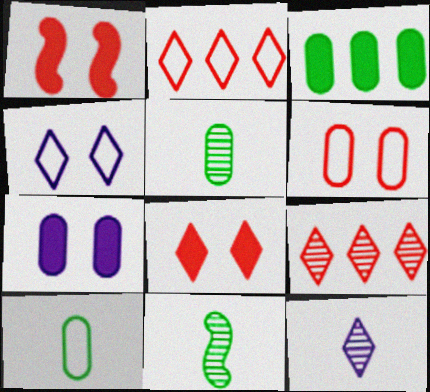[[2, 7, 11]]